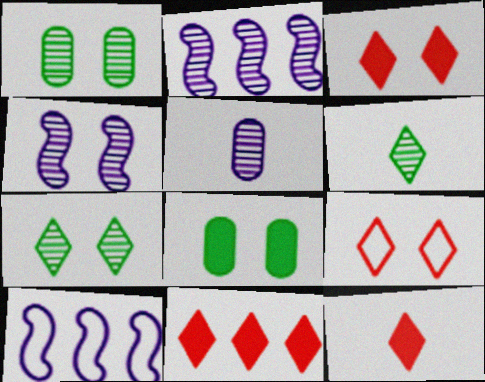[[1, 10, 12], 
[3, 11, 12], 
[4, 8, 9]]